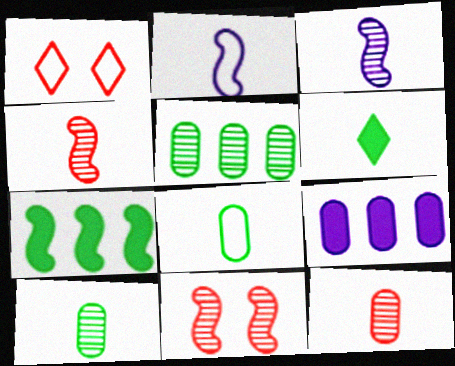[[2, 6, 12], 
[2, 7, 11]]